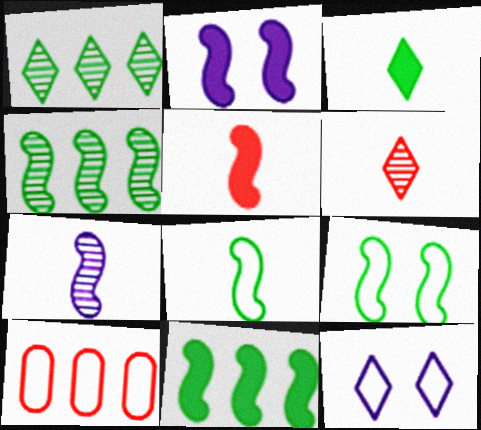[[2, 5, 11], 
[5, 7, 8], 
[8, 10, 12]]